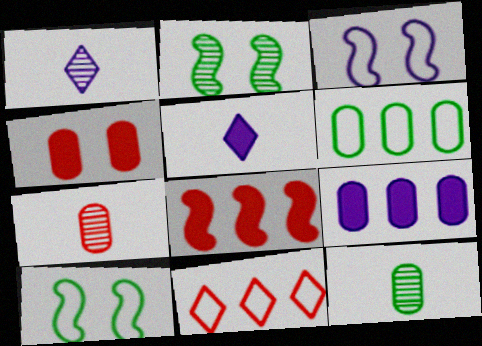[[1, 3, 9]]